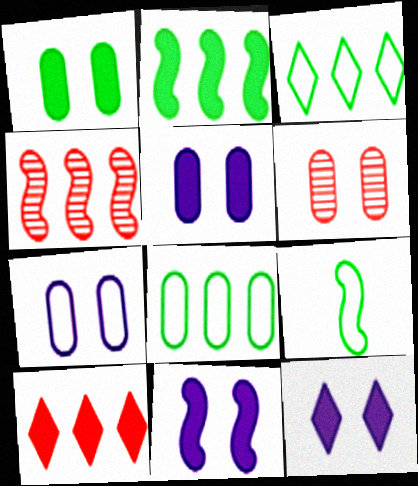[[1, 6, 7], 
[4, 9, 11], 
[5, 11, 12]]